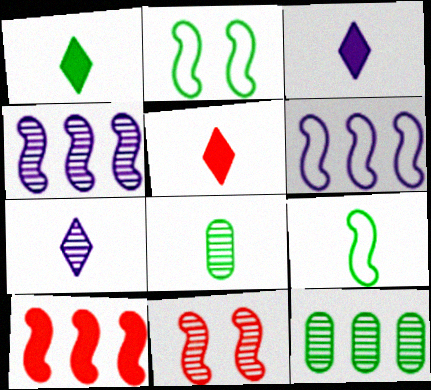[[1, 2, 12], 
[1, 3, 5], 
[1, 8, 9], 
[7, 11, 12]]